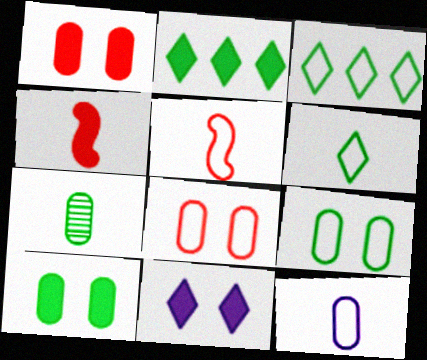[[5, 6, 12]]